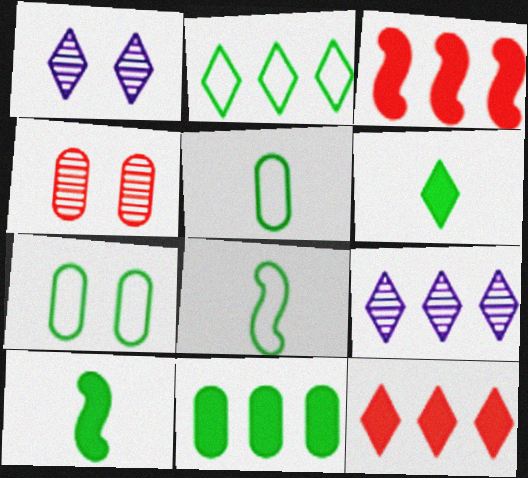[[1, 3, 5], 
[2, 7, 8], 
[2, 9, 12]]